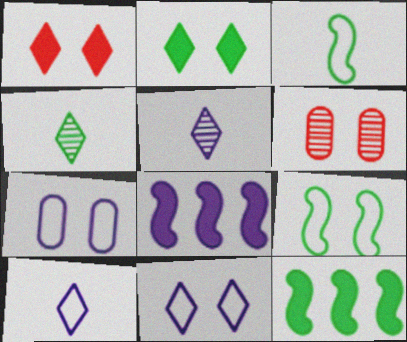[[5, 7, 8], 
[6, 10, 12]]